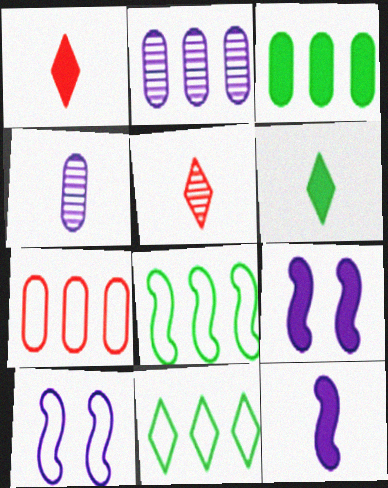[[1, 3, 9], 
[2, 3, 7], 
[3, 5, 10]]